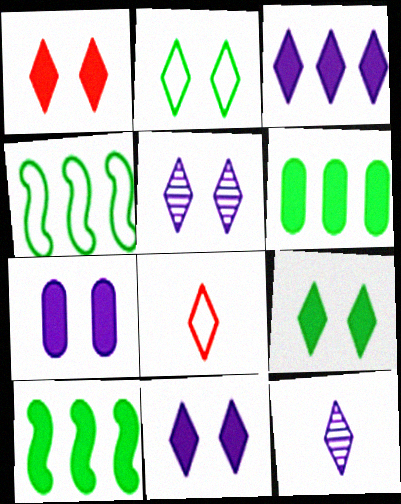[[1, 2, 5], 
[1, 9, 11]]